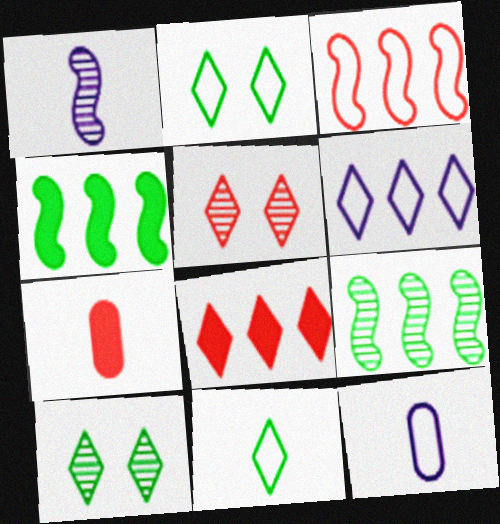[[1, 7, 11], 
[2, 3, 12], 
[3, 5, 7], 
[4, 5, 12]]